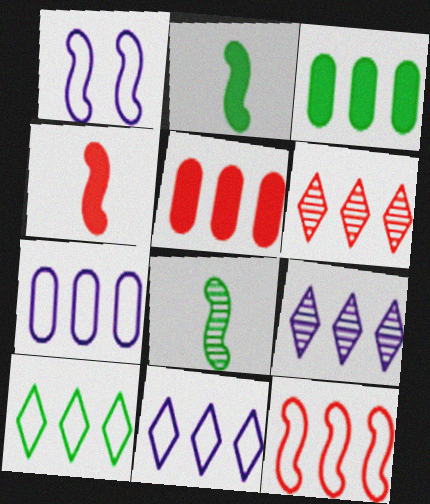[[3, 9, 12], 
[5, 6, 12], 
[7, 10, 12]]